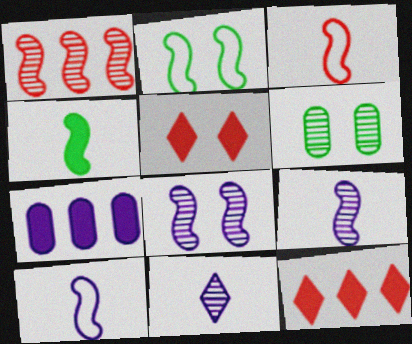[[1, 6, 11], 
[3, 4, 9], 
[4, 5, 7], 
[6, 10, 12]]